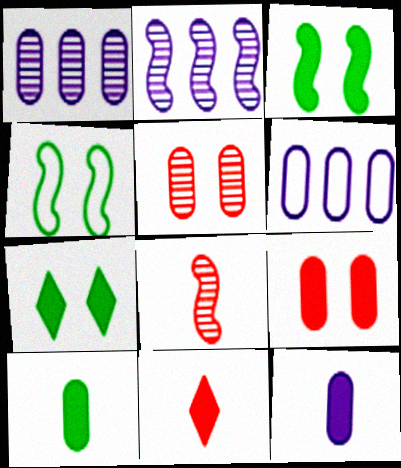[[1, 4, 11], 
[5, 6, 10], 
[6, 7, 8]]